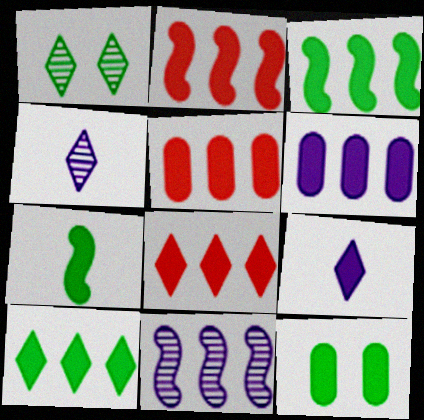[[2, 5, 8], 
[2, 6, 10], 
[2, 9, 12], 
[3, 6, 8], 
[7, 10, 12]]